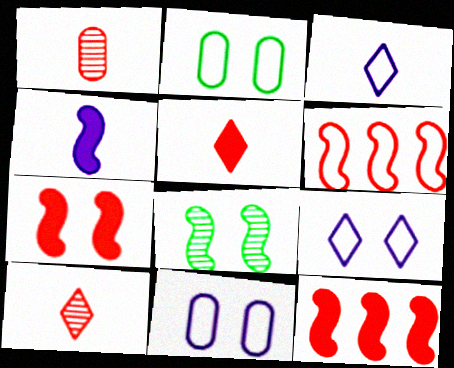[[2, 3, 6], 
[4, 6, 8]]